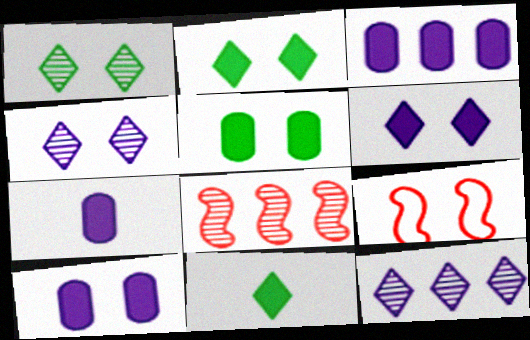[[1, 9, 10], 
[3, 7, 10], 
[4, 5, 9]]